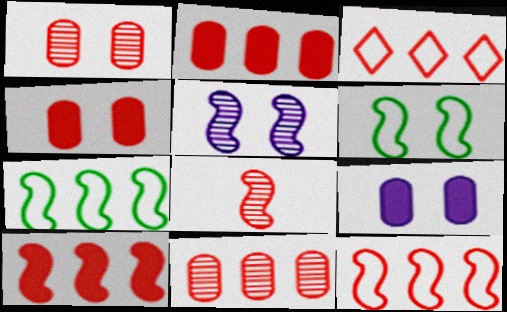[[3, 4, 8], 
[3, 10, 11]]